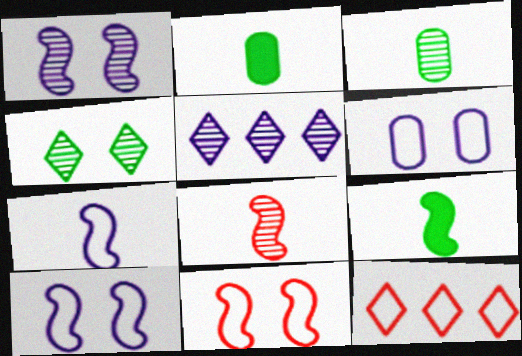[[1, 2, 12], 
[2, 5, 11], 
[7, 8, 9]]